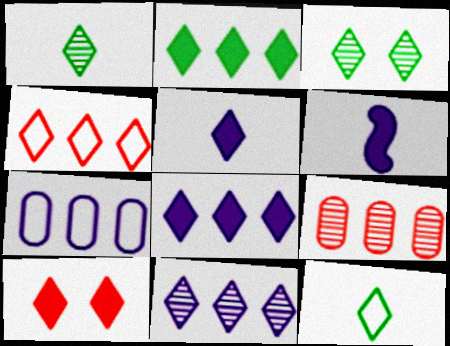[[2, 3, 12], 
[2, 4, 11], 
[2, 5, 10], 
[3, 4, 5], 
[10, 11, 12]]